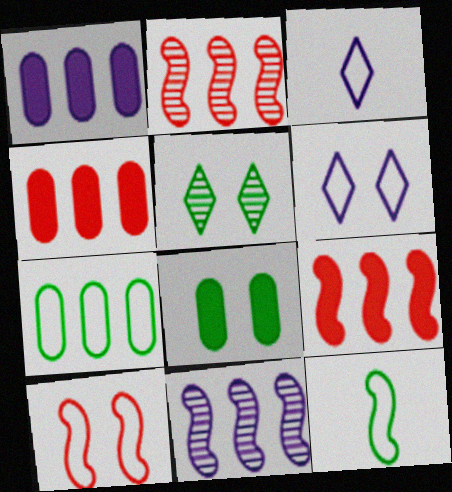[[2, 3, 8], 
[3, 7, 10]]